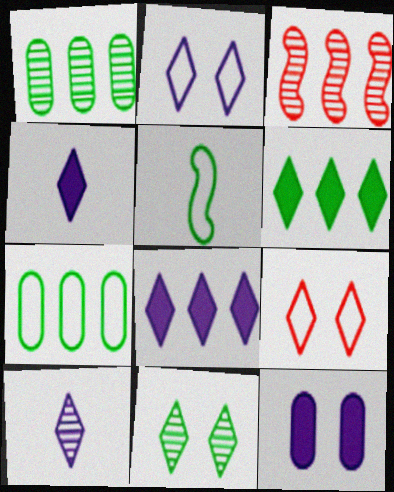[[2, 8, 10], 
[3, 7, 8], 
[6, 9, 10]]